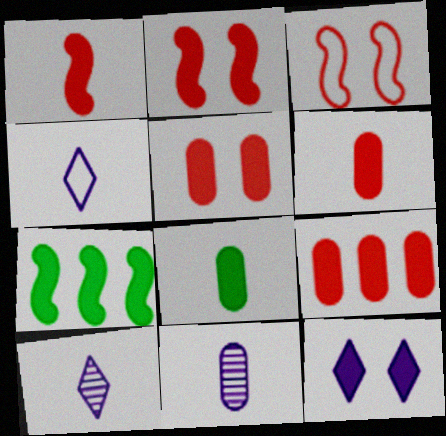[[5, 6, 9], 
[6, 7, 12]]